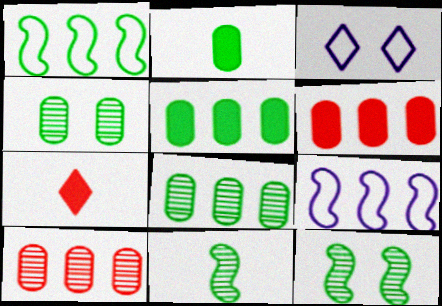[[3, 6, 11], 
[4, 7, 9]]